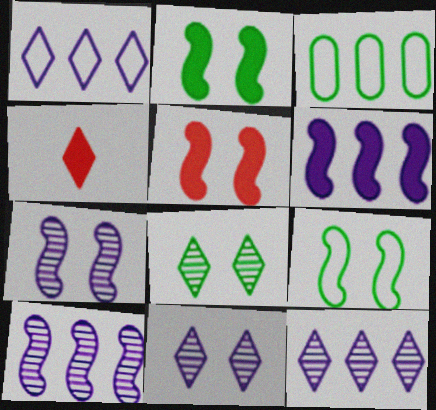[[1, 4, 8], 
[3, 4, 7], 
[5, 7, 9]]